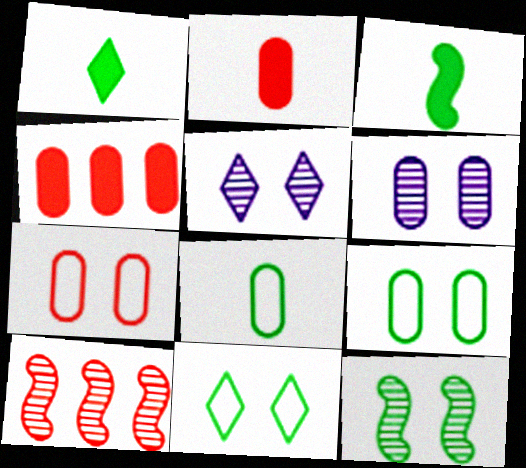[[4, 6, 8]]